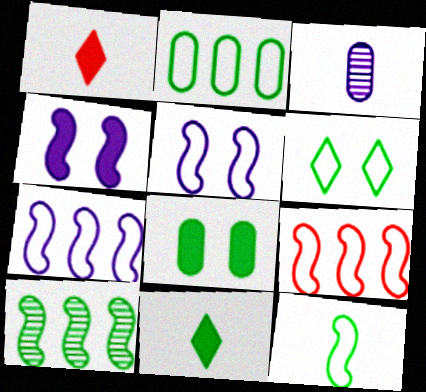[[1, 3, 12], 
[2, 6, 12], 
[5, 9, 12]]